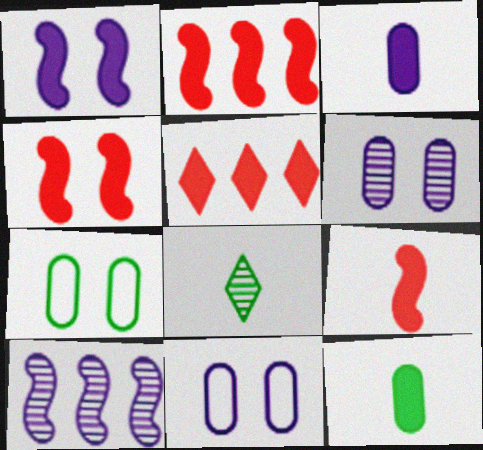[[1, 5, 12], 
[2, 4, 9], 
[2, 8, 11]]